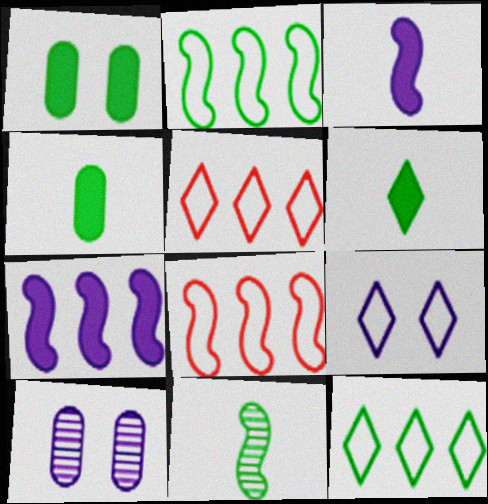[[1, 11, 12], 
[6, 8, 10]]